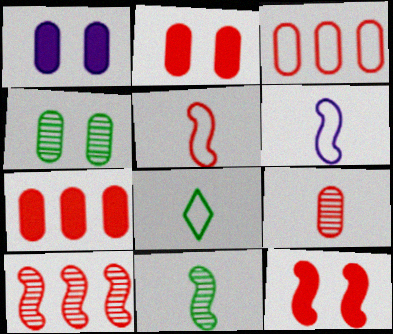[[1, 8, 10], 
[2, 3, 9], 
[5, 10, 12]]